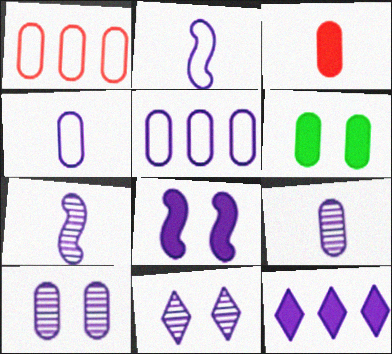[[1, 6, 9], 
[2, 10, 12]]